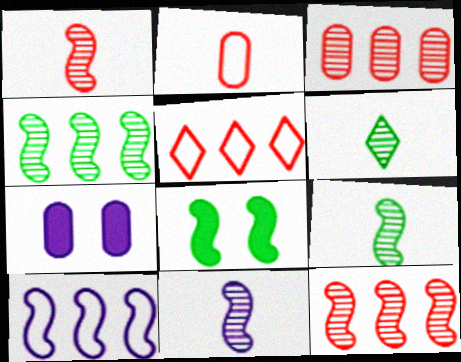[[1, 8, 10], 
[1, 9, 11], 
[5, 7, 9]]